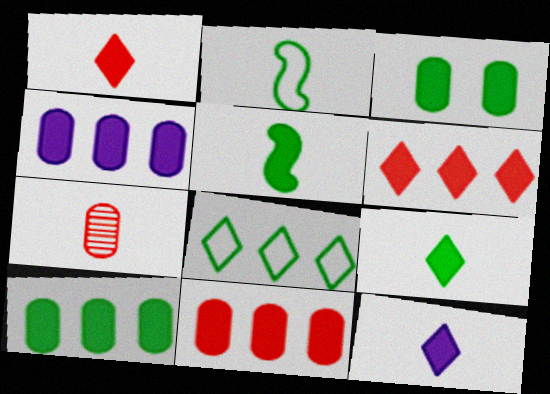[[1, 9, 12], 
[2, 7, 12], 
[4, 10, 11]]